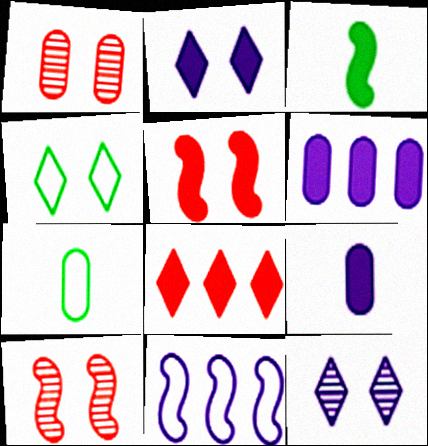[[1, 6, 7], 
[3, 10, 11], 
[9, 11, 12]]